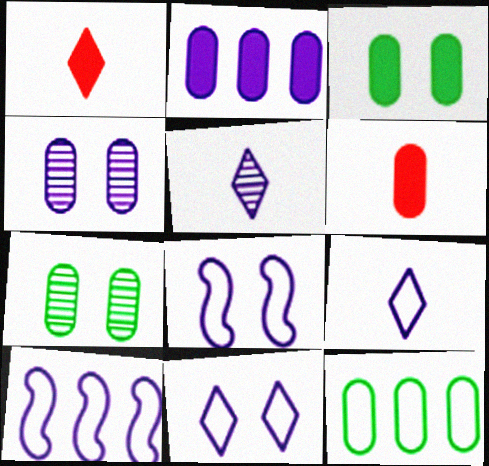[[1, 7, 10], 
[2, 3, 6], 
[2, 5, 8], 
[4, 6, 12]]